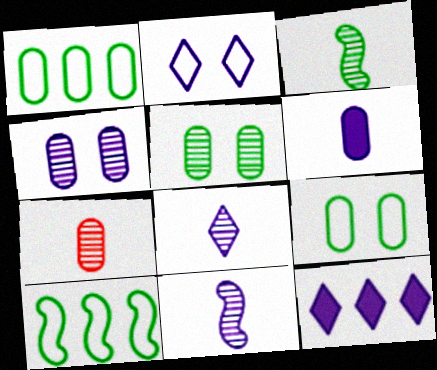[[2, 8, 12], 
[3, 7, 8]]